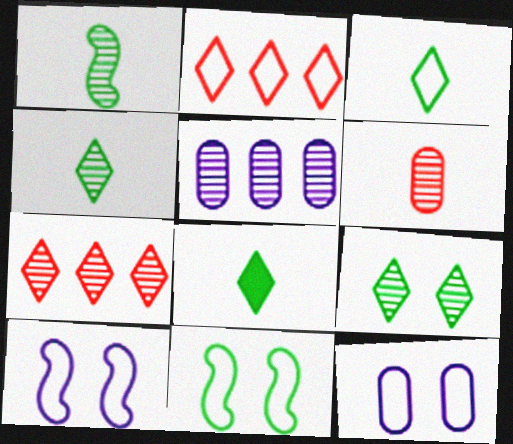[[3, 4, 8]]